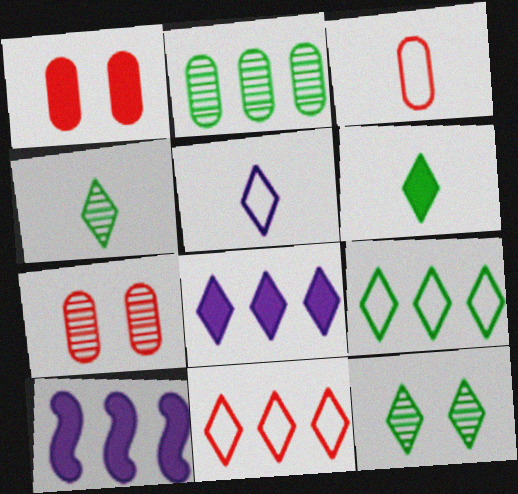[[1, 6, 10], 
[2, 10, 11], 
[3, 10, 12], 
[6, 9, 12]]